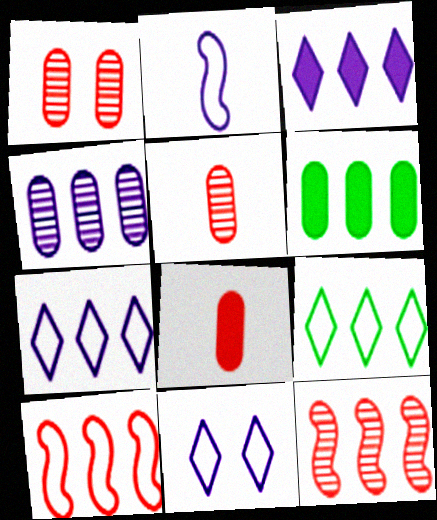[[6, 7, 12]]